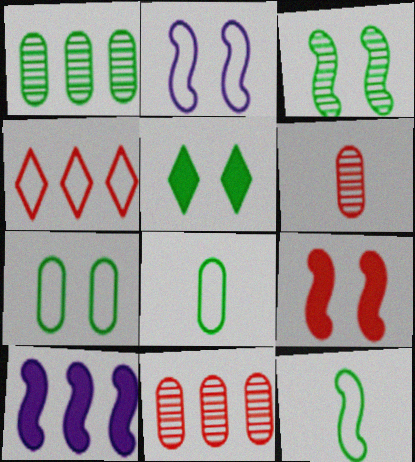[[1, 4, 10], 
[1, 5, 12], 
[2, 3, 9], 
[2, 4, 8], 
[3, 5, 7], 
[4, 6, 9]]